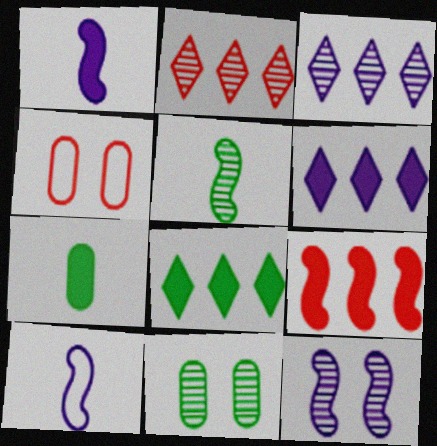[[4, 5, 6]]